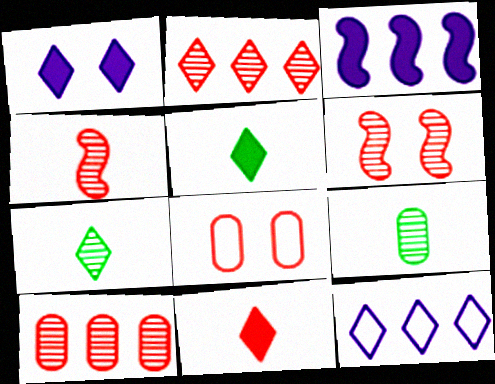[[3, 7, 8]]